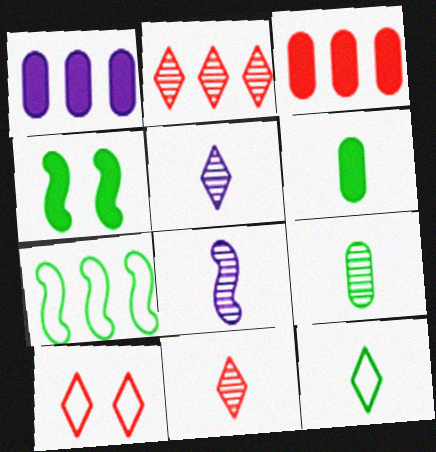[[1, 2, 7], 
[8, 9, 11]]